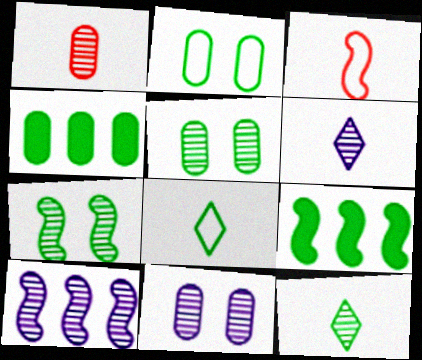[[2, 9, 12], 
[4, 7, 8], 
[5, 8, 9], 
[6, 10, 11]]